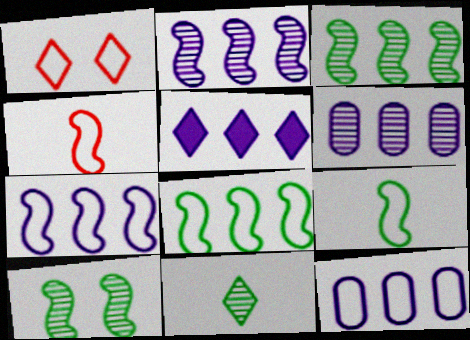[[1, 5, 11], 
[1, 9, 12], 
[2, 5, 12], 
[5, 6, 7]]